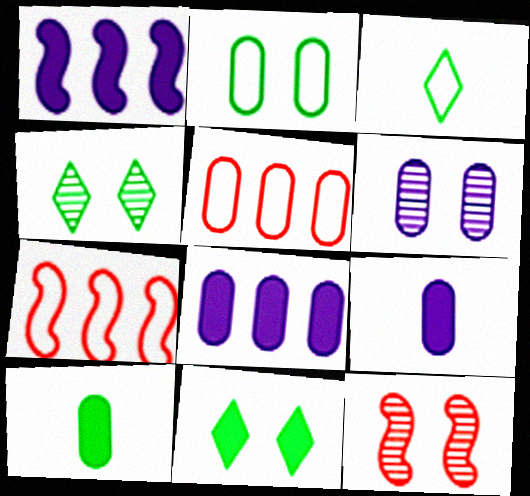[[3, 8, 12], 
[4, 6, 12], 
[4, 7, 9], 
[5, 6, 10]]